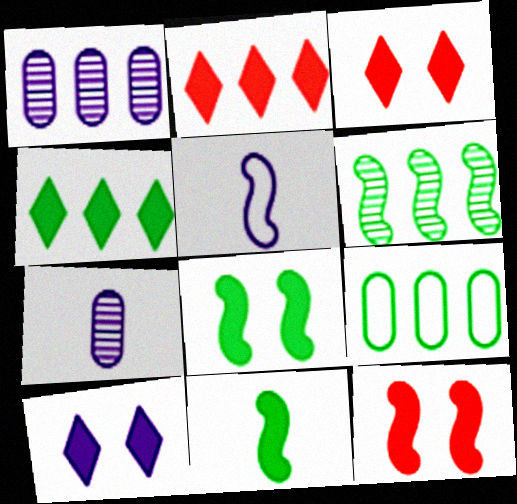[[1, 5, 10], 
[4, 6, 9], 
[5, 6, 12]]